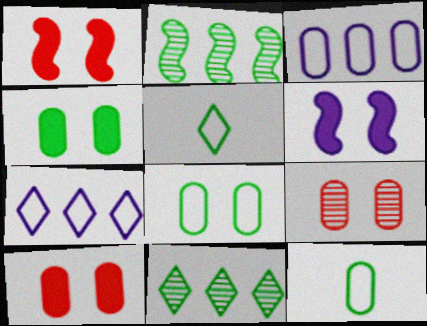[[2, 4, 5]]